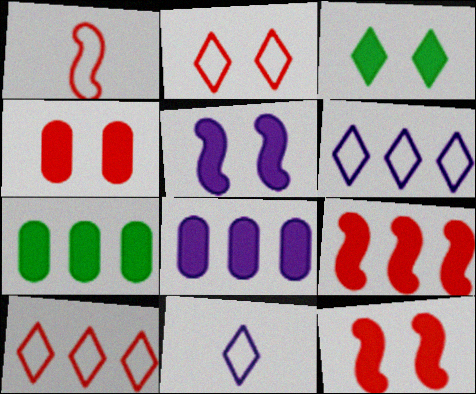[[3, 4, 5]]